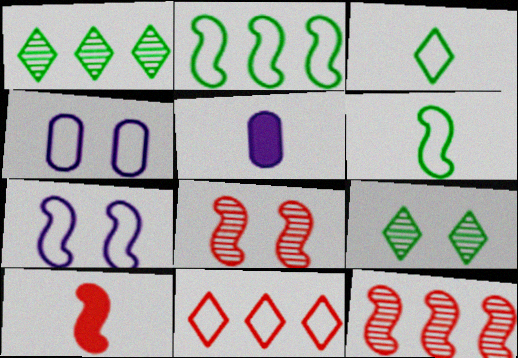[[1, 4, 10], 
[4, 6, 11]]